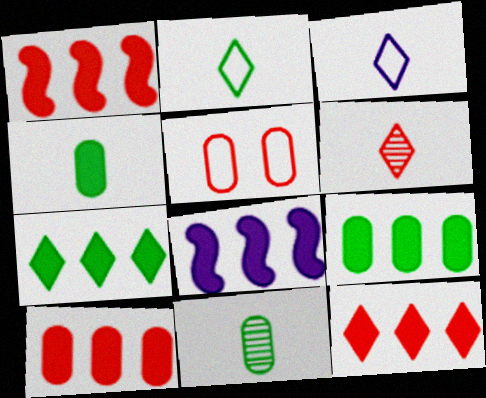[[1, 5, 6], 
[1, 10, 12], 
[7, 8, 10], 
[8, 9, 12]]